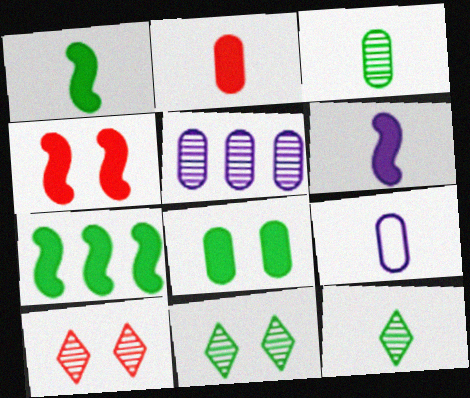[[2, 3, 9], 
[4, 6, 7], 
[7, 9, 10]]